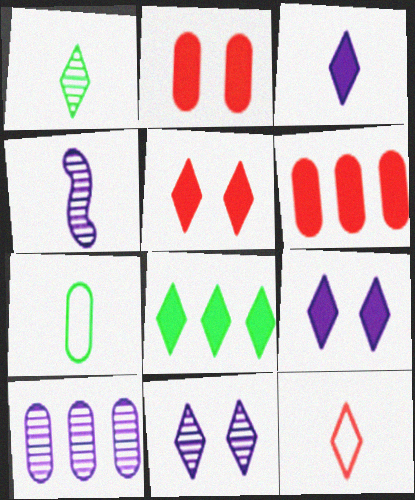[[1, 3, 12], 
[2, 7, 10], 
[3, 5, 8], 
[4, 10, 11], 
[8, 11, 12]]